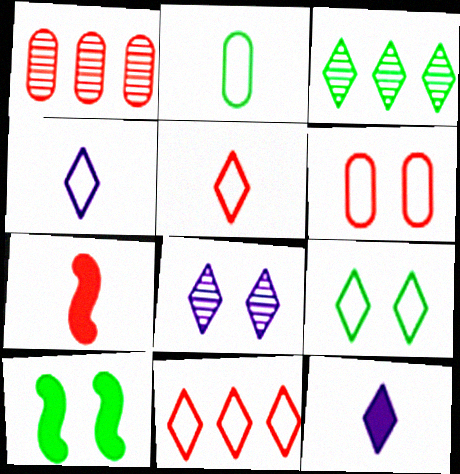[[1, 4, 10], 
[2, 3, 10], 
[4, 9, 11], 
[6, 8, 10]]